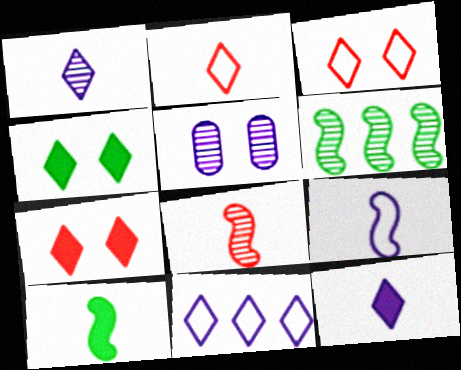[[8, 9, 10]]